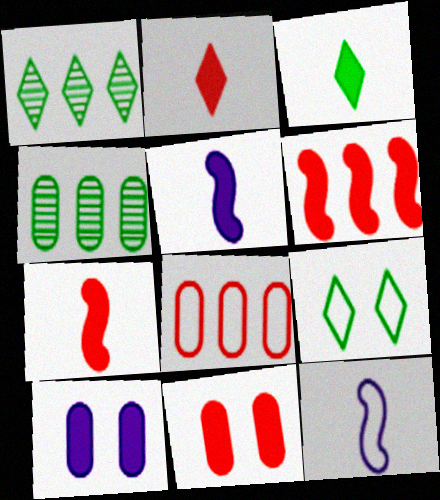[[1, 3, 9], 
[1, 11, 12], 
[2, 6, 11], 
[3, 6, 10], 
[8, 9, 12]]